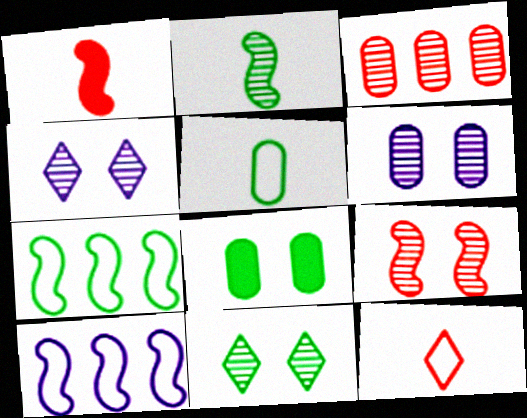[[2, 3, 4], 
[6, 9, 11]]